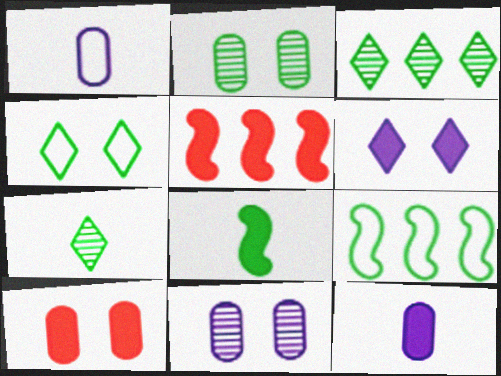[]